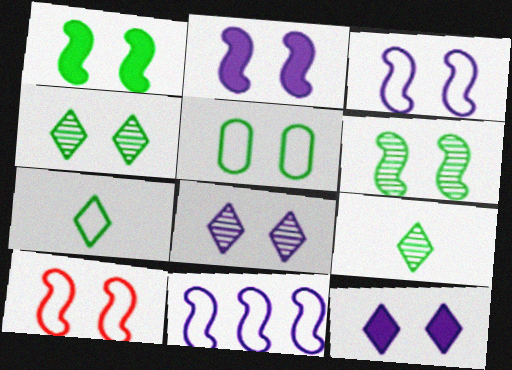[[1, 4, 5], 
[2, 6, 10]]